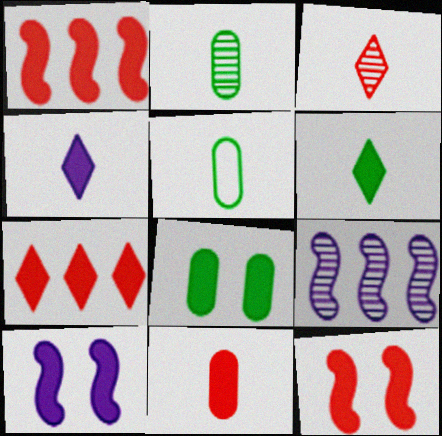[[1, 4, 8], 
[7, 11, 12]]